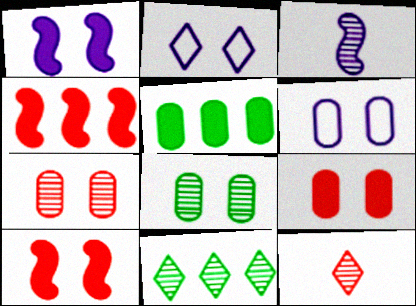[[2, 8, 10], 
[3, 7, 11], 
[6, 8, 9]]